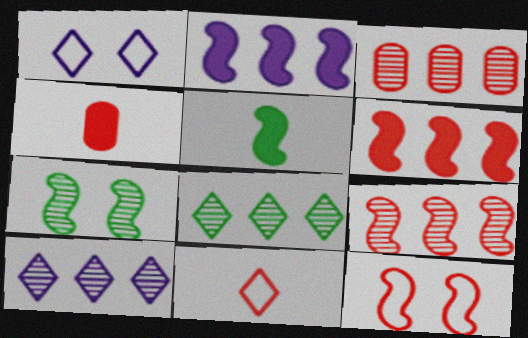[[1, 3, 5]]